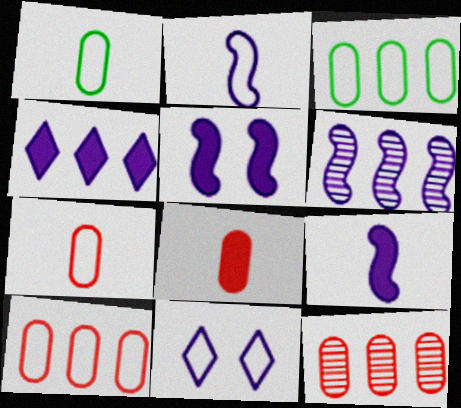[[2, 5, 6]]